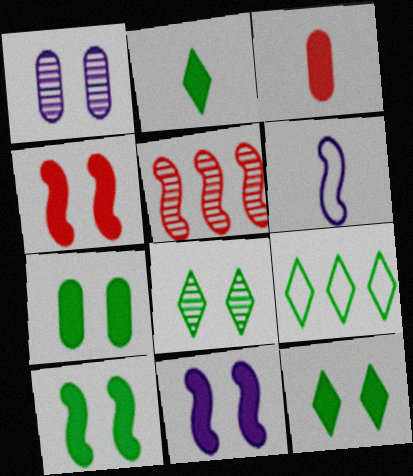[[2, 8, 9], 
[4, 10, 11], 
[5, 6, 10], 
[7, 10, 12]]